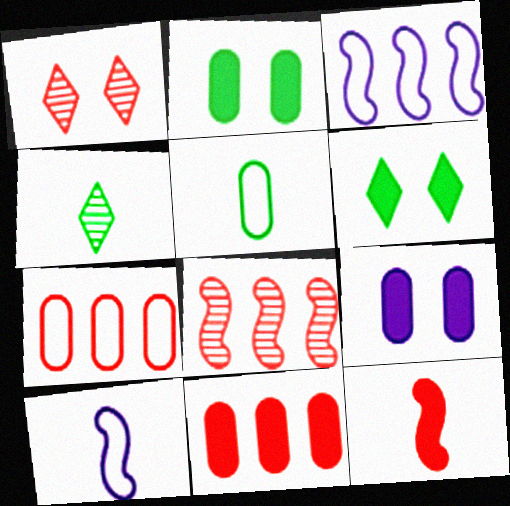[[1, 7, 12]]